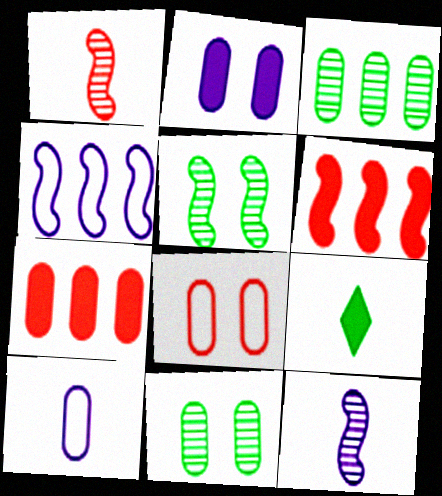[[1, 9, 10], 
[2, 6, 9], 
[2, 8, 11], 
[7, 10, 11]]